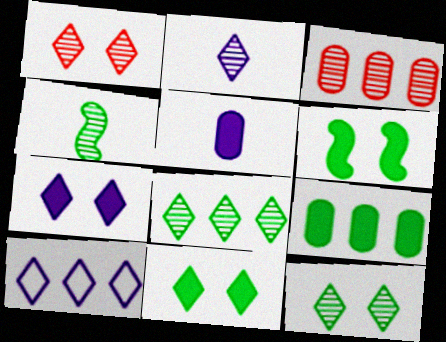[[1, 2, 8], 
[2, 7, 10]]